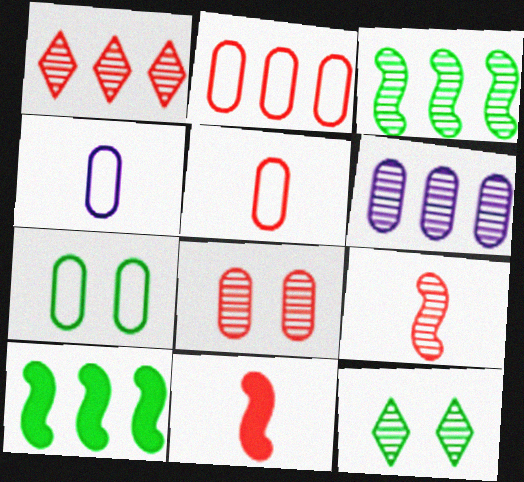[[1, 3, 6], 
[1, 8, 9], 
[2, 4, 7], 
[6, 9, 12]]